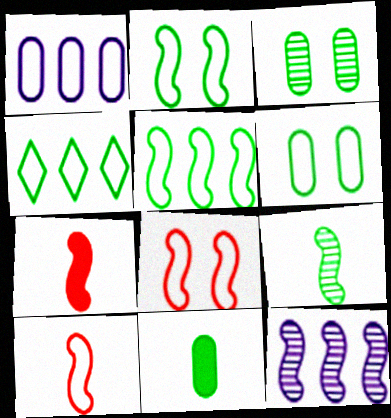[[2, 7, 12]]